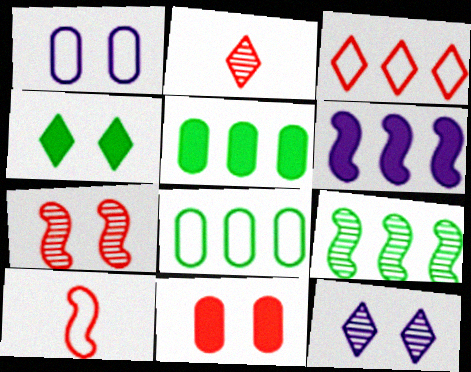[[1, 4, 7], 
[5, 10, 12]]